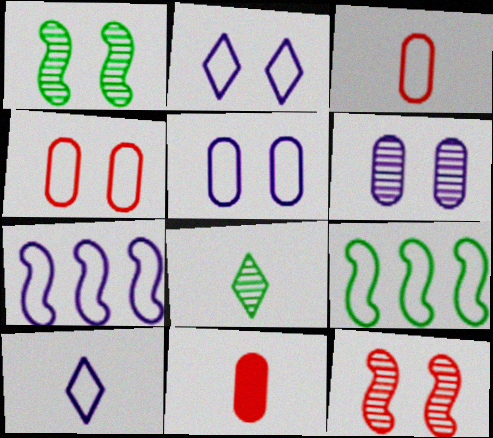[[2, 3, 9], 
[4, 9, 10], 
[5, 7, 10]]